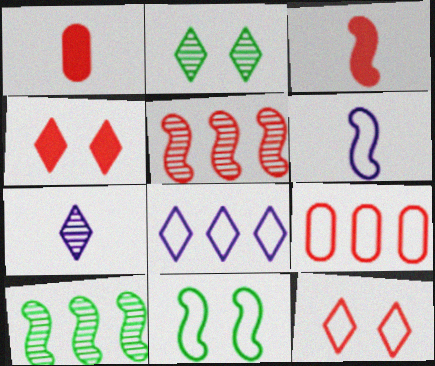[[1, 5, 12]]